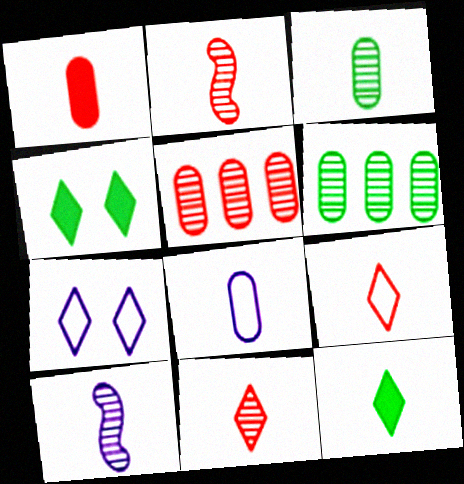[[1, 2, 9], 
[1, 3, 8], 
[2, 8, 12], 
[3, 10, 11]]